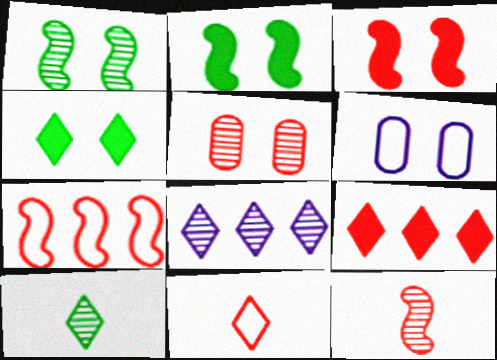[[3, 7, 12], 
[4, 8, 11]]